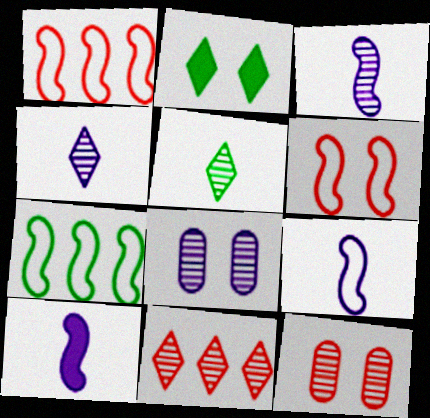[[2, 6, 8], 
[3, 9, 10], 
[6, 7, 9]]